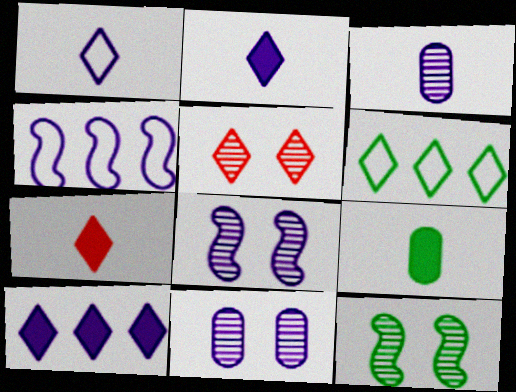[[2, 4, 11], 
[2, 5, 6], 
[4, 5, 9], 
[5, 11, 12], 
[6, 9, 12]]